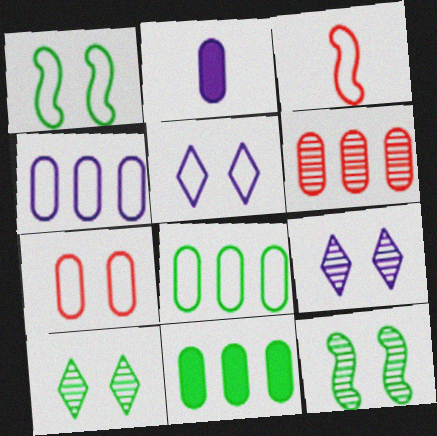[[1, 5, 7], 
[3, 5, 8], 
[3, 9, 11], 
[4, 6, 11]]